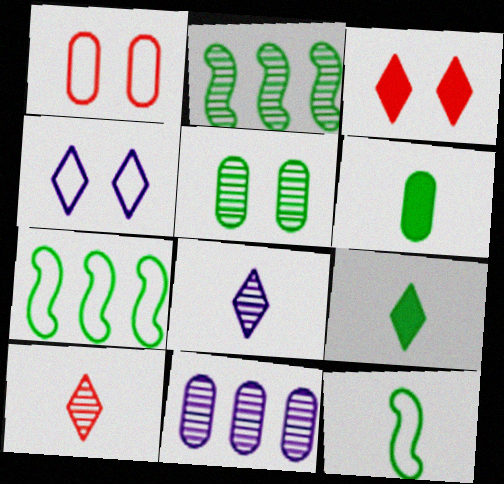[[1, 6, 11], 
[3, 11, 12], 
[5, 7, 9]]